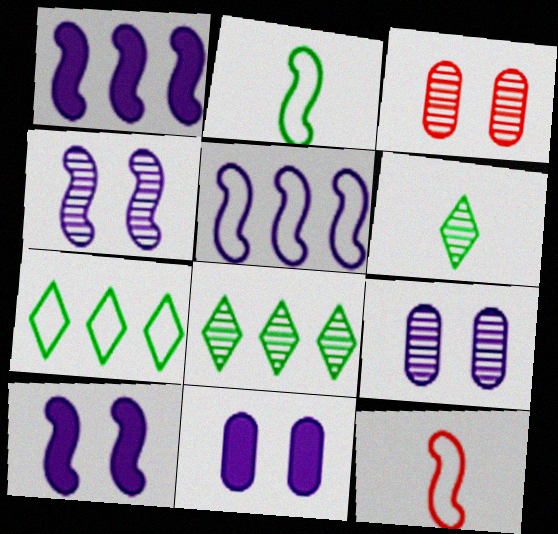[[8, 11, 12]]